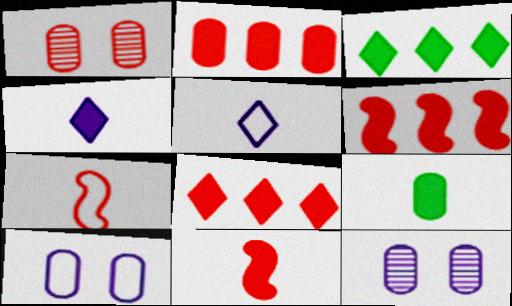[[1, 7, 8], 
[2, 6, 8], 
[3, 7, 12], 
[4, 9, 11]]